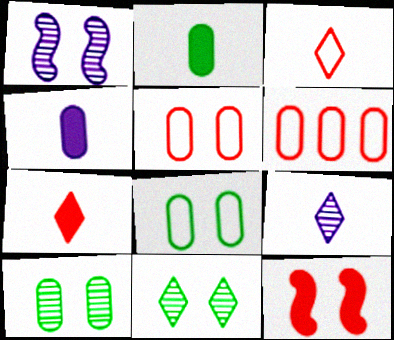[[4, 6, 10]]